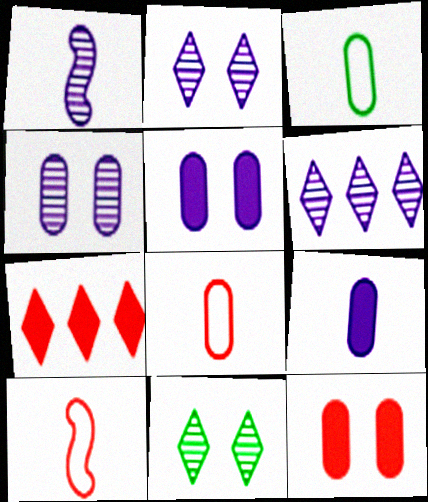[[1, 4, 6]]